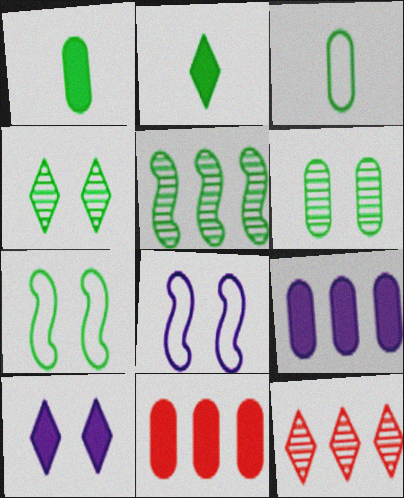[[1, 8, 12]]